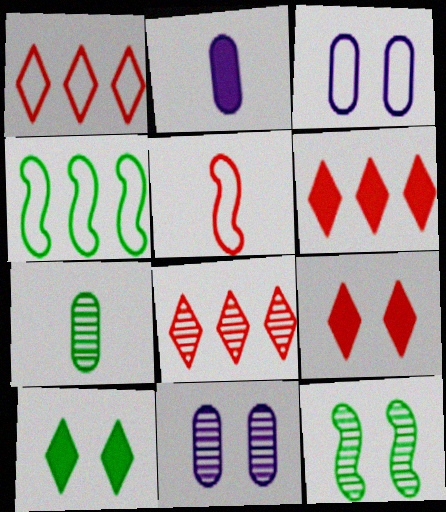[[1, 2, 12], 
[1, 6, 8], 
[3, 9, 12], 
[4, 7, 10]]